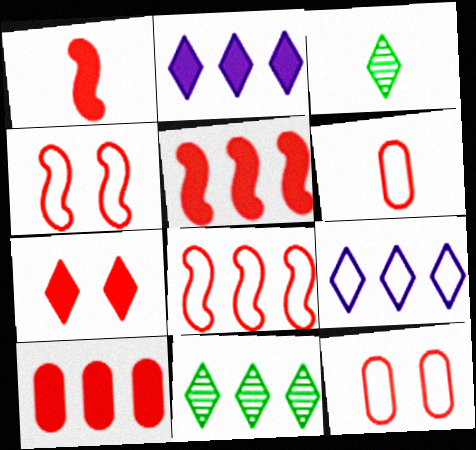[[1, 7, 10], 
[3, 7, 9]]